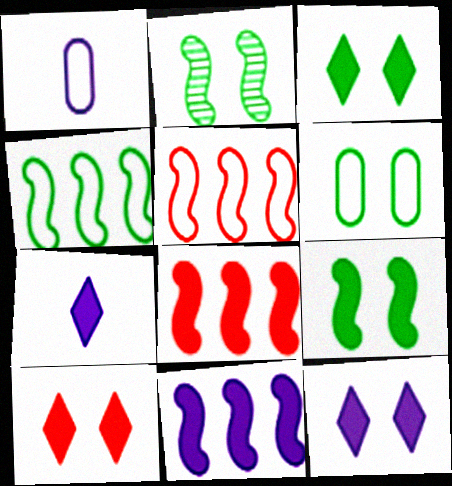[[2, 3, 6], 
[3, 10, 12]]